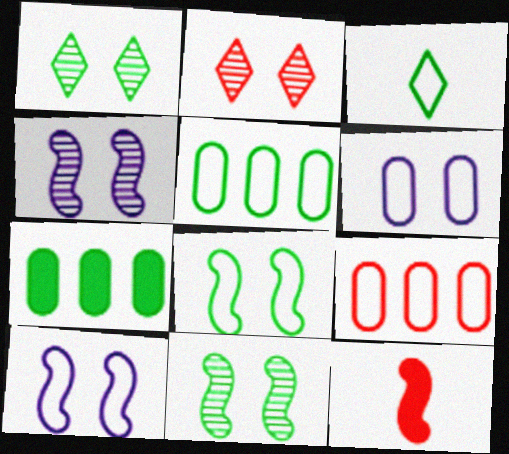[[2, 9, 12], 
[3, 5, 8], 
[3, 7, 11], 
[3, 9, 10]]